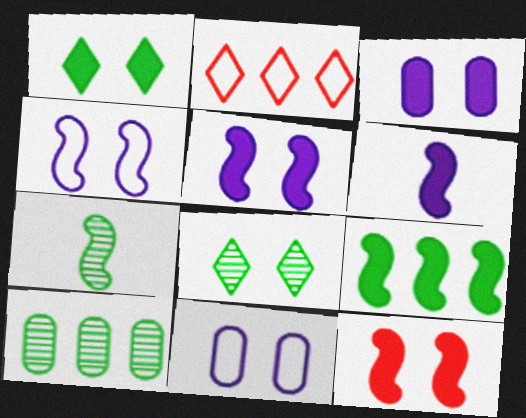[[1, 3, 12], 
[2, 3, 7], 
[6, 9, 12], 
[7, 8, 10], 
[8, 11, 12]]